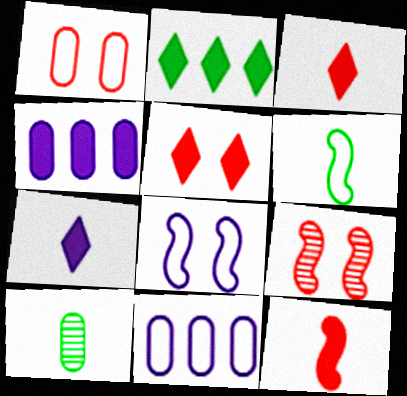[[1, 4, 10], 
[1, 5, 9], 
[2, 5, 7]]